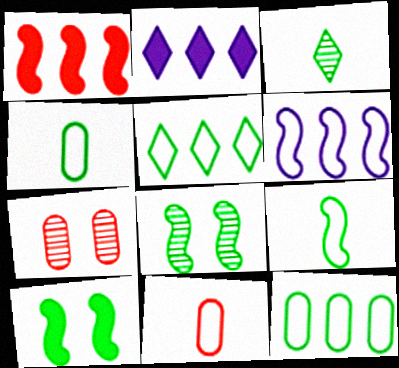[[2, 7, 9], 
[2, 8, 11], 
[3, 10, 12]]